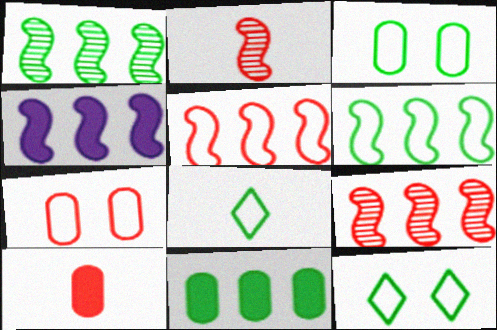[[1, 4, 5], 
[3, 6, 8], 
[4, 6, 9]]